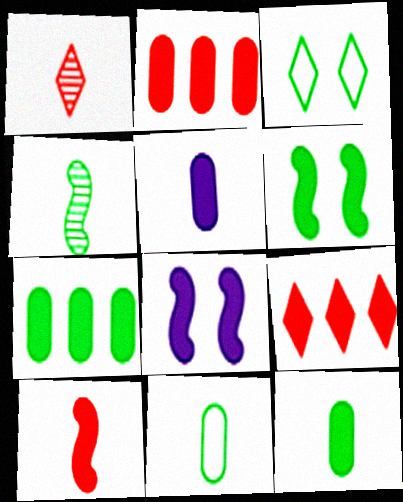[[3, 4, 7], 
[5, 6, 9], 
[8, 9, 12]]